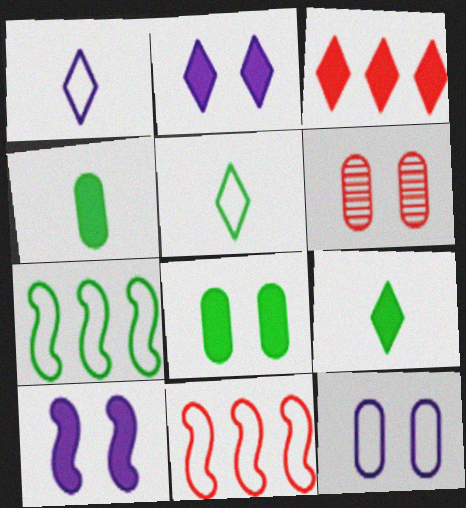[[2, 3, 9], 
[3, 4, 10], 
[5, 11, 12], 
[6, 8, 12]]